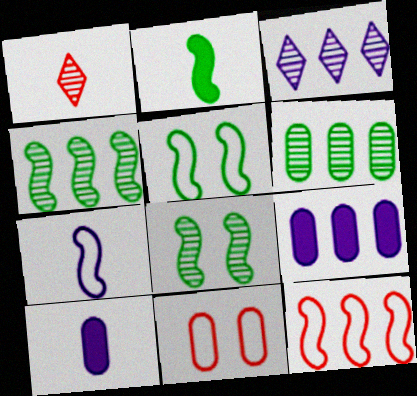[[1, 5, 9], 
[2, 3, 11], 
[2, 4, 5], 
[5, 7, 12], 
[6, 10, 11]]